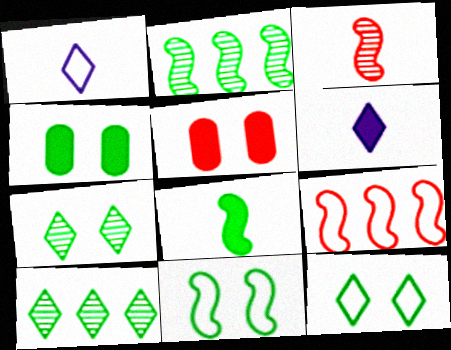[[1, 2, 5], 
[2, 8, 11], 
[4, 7, 11]]